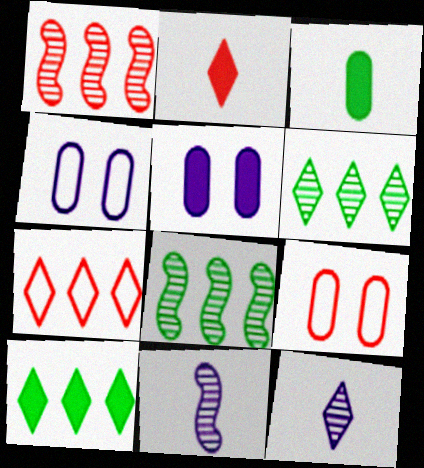[[1, 2, 9], 
[2, 4, 8], 
[9, 10, 11]]